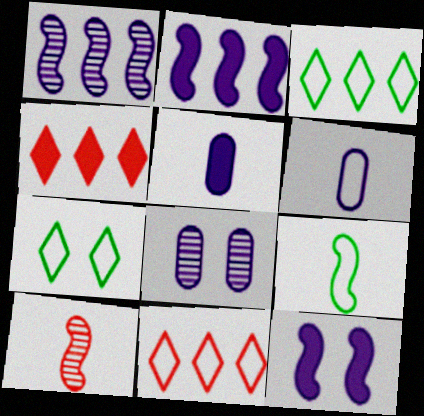[[4, 8, 9]]